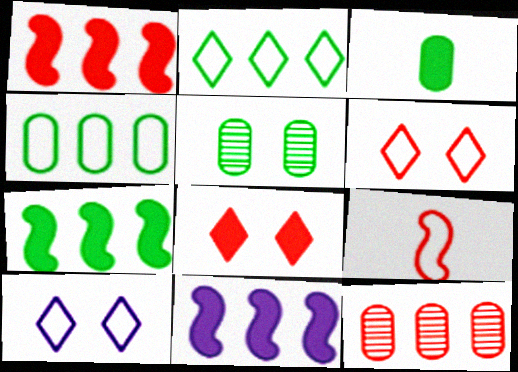[[1, 7, 11], 
[2, 11, 12], 
[3, 4, 5], 
[3, 8, 11], 
[4, 9, 10], 
[8, 9, 12]]